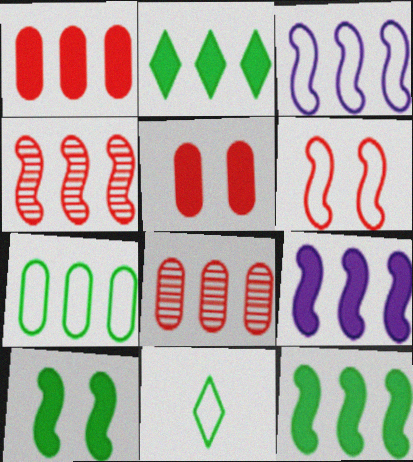[[1, 2, 9], 
[2, 3, 8], 
[3, 4, 12]]